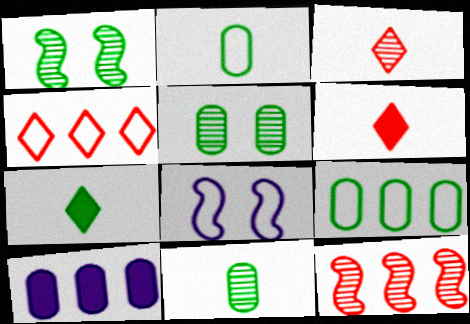[[1, 7, 9], 
[2, 4, 8]]